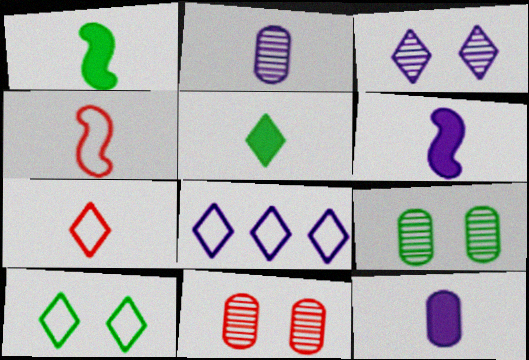[[1, 2, 7], 
[1, 8, 11], 
[2, 4, 5], 
[7, 8, 10]]